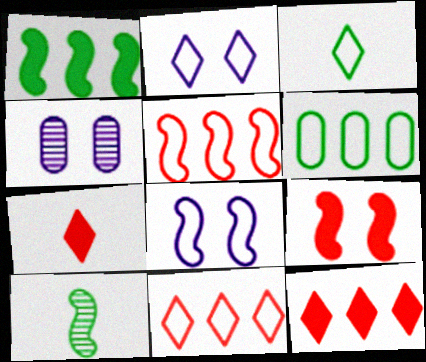[[2, 3, 11]]